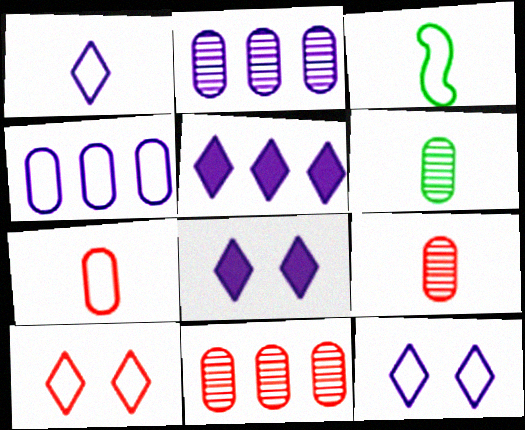[[1, 3, 7], 
[3, 4, 10], 
[3, 8, 11]]